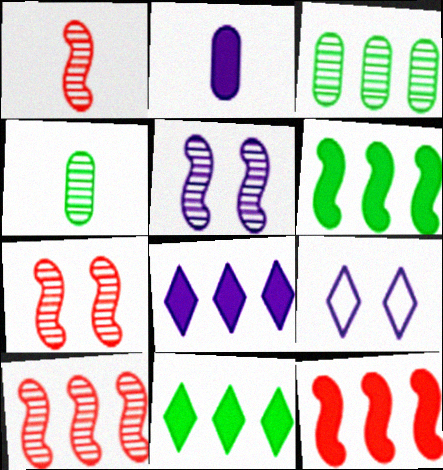[[1, 7, 10], 
[4, 9, 12]]